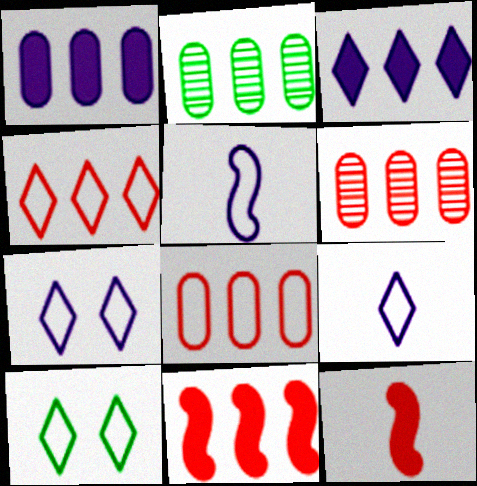[[1, 2, 8], 
[2, 7, 12], 
[4, 6, 11], 
[4, 9, 10], 
[5, 8, 10]]